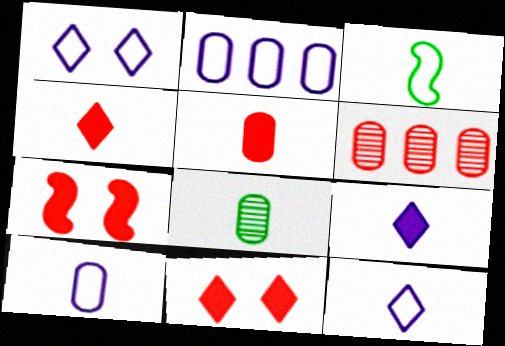[[5, 8, 10]]